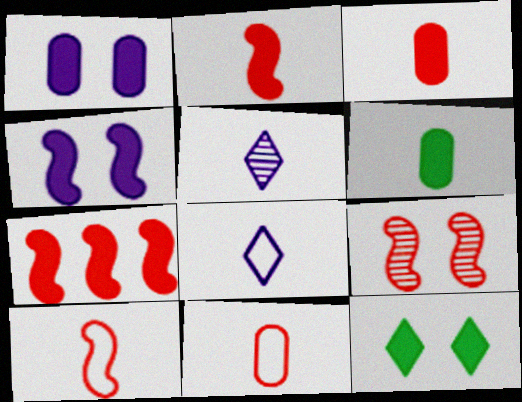[[5, 6, 10], 
[7, 9, 10]]